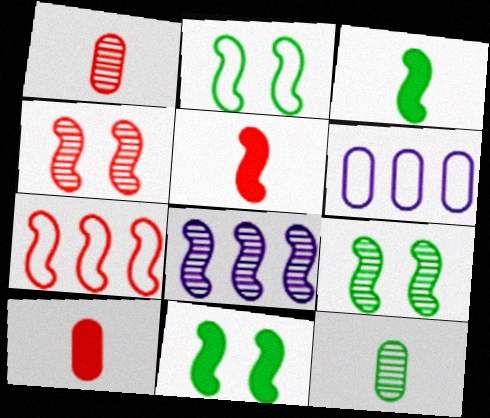[[2, 5, 8], 
[2, 9, 11], 
[4, 5, 7]]